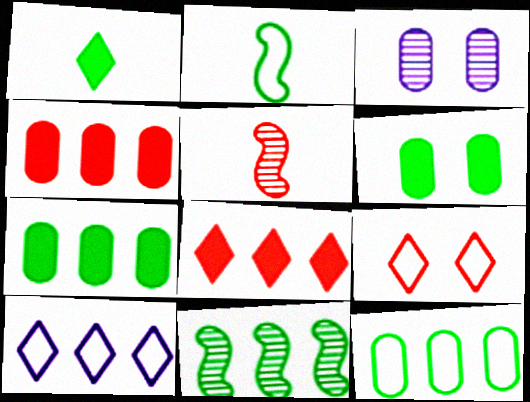[[2, 3, 8], 
[4, 5, 9], 
[4, 10, 11], 
[5, 6, 10]]